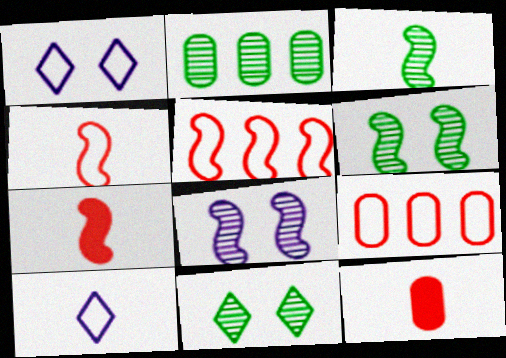[[1, 2, 7], 
[2, 3, 11], 
[3, 10, 12]]